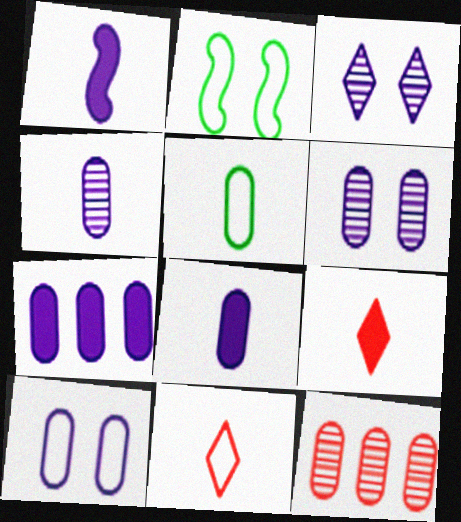[[4, 7, 10]]